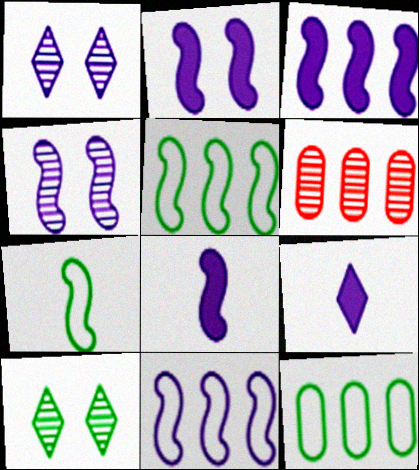[[2, 3, 8], 
[4, 8, 11]]